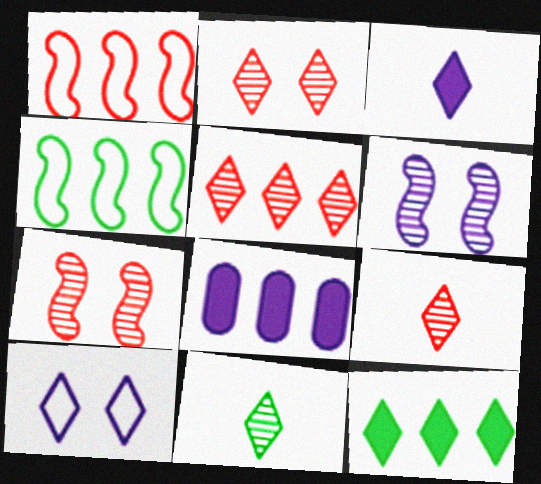[[2, 5, 9], 
[4, 5, 8], 
[9, 10, 12]]